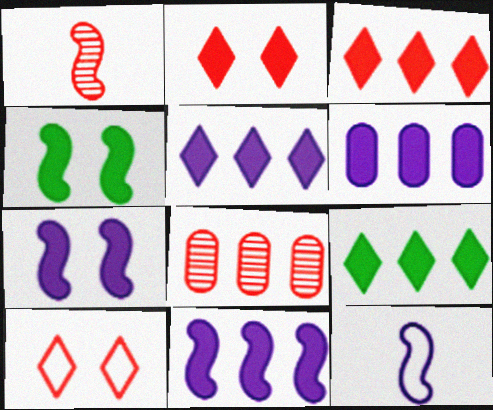[[3, 5, 9], 
[5, 6, 11]]